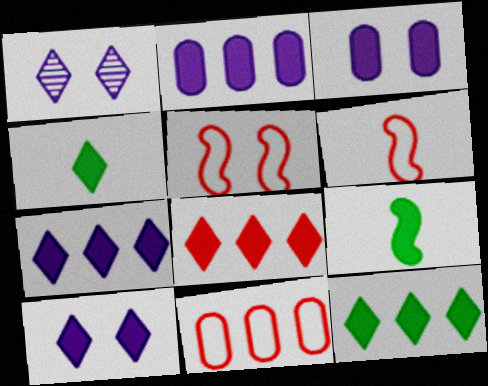[[1, 9, 11], 
[3, 8, 9], 
[4, 8, 10], 
[7, 8, 12]]